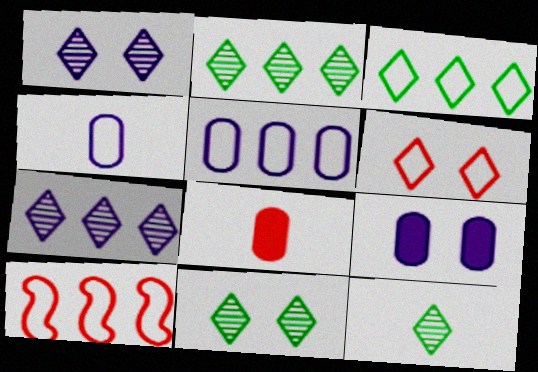[[2, 11, 12], 
[3, 5, 10], 
[9, 10, 12]]